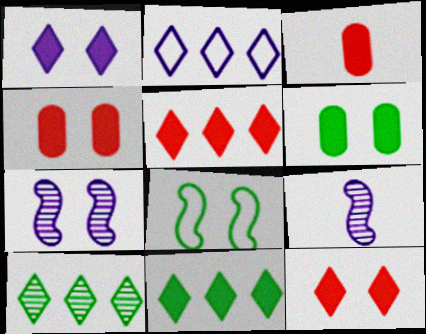[[2, 5, 10]]